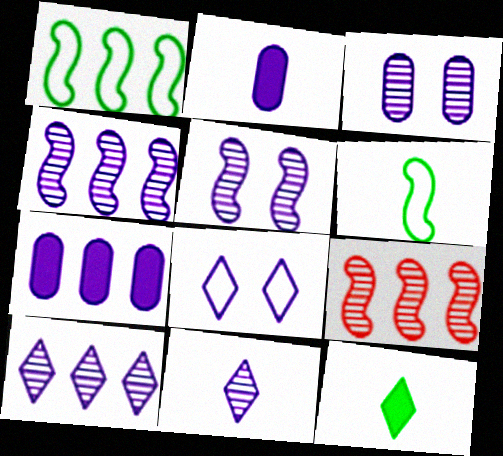[[2, 4, 8], 
[3, 4, 11]]